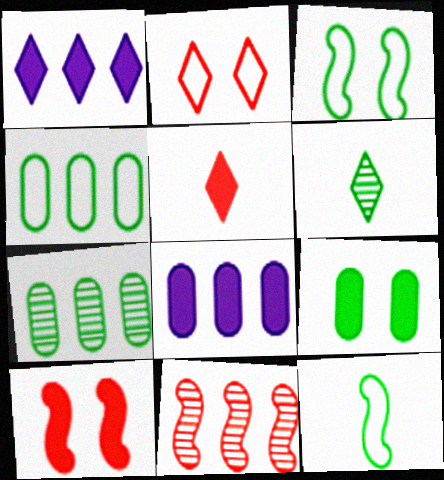[[1, 2, 6], 
[1, 4, 11]]